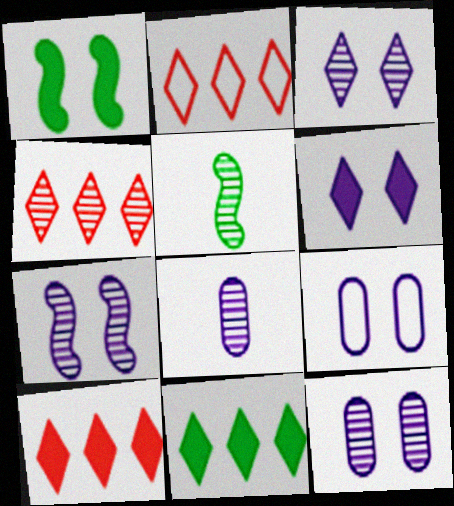[[1, 2, 8], 
[2, 4, 10], 
[3, 7, 12], 
[4, 5, 12], 
[5, 9, 10], 
[6, 7, 9]]